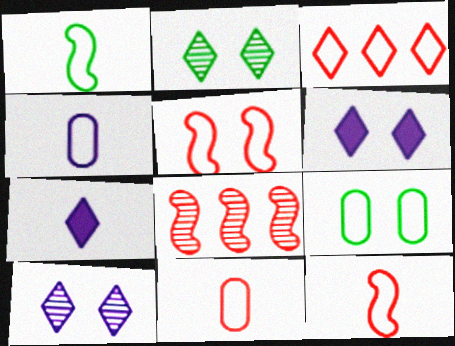[[2, 3, 7], 
[3, 5, 11], 
[7, 8, 9]]